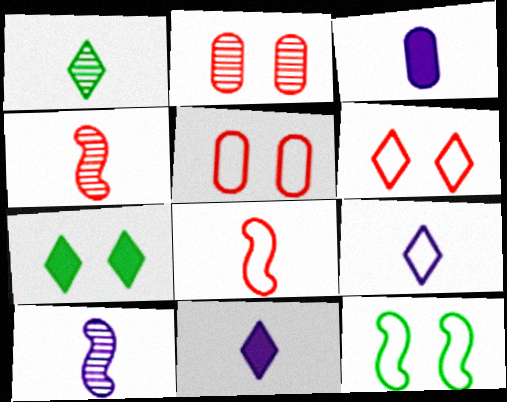[[1, 3, 8], 
[3, 9, 10]]